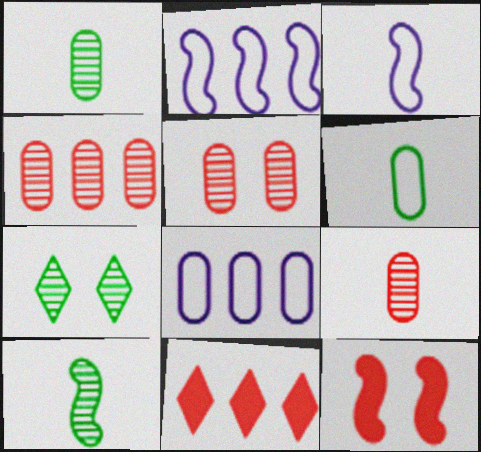[[2, 10, 12], 
[4, 5, 9]]